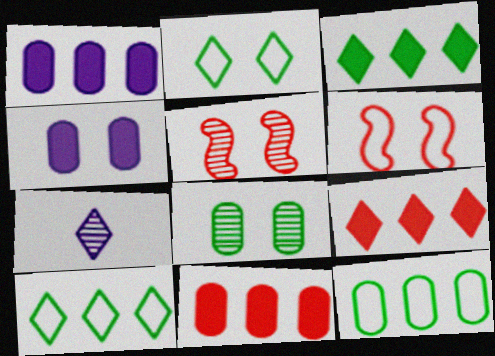[[2, 4, 5], 
[2, 7, 9]]